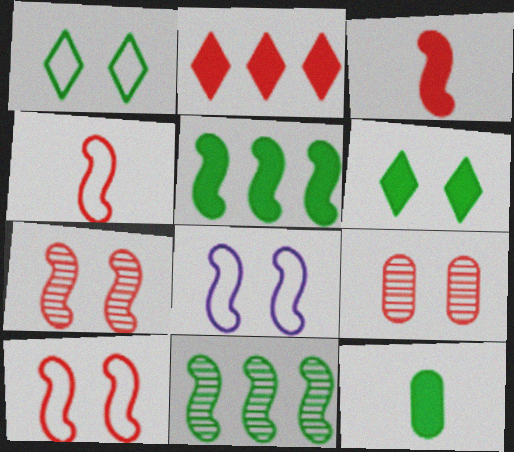[[1, 11, 12], 
[2, 4, 9], 
[3, 8, 11], 
[5, 6, 12], 
[6, 8, 9]]